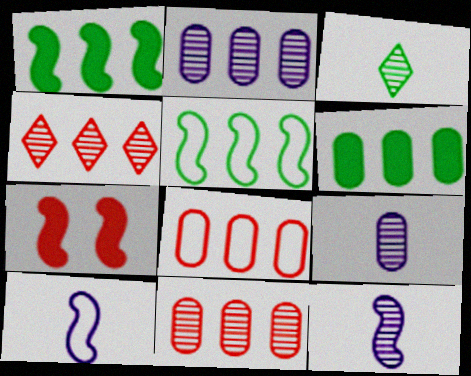[[2, 6, 8], 
[5, 7, 12]]